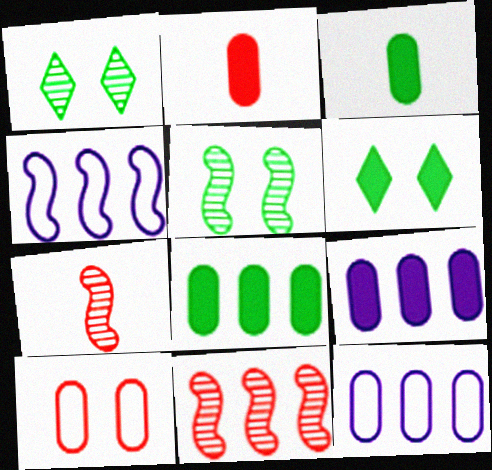[[1, 2, 4], 
[6, 7, 12]]